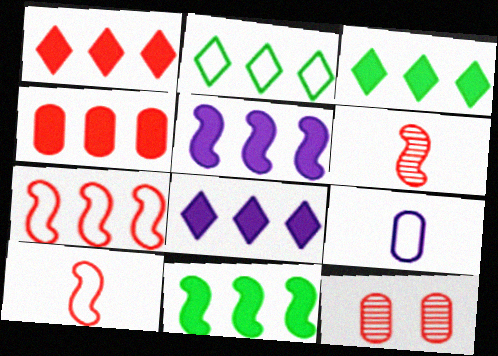[[1, 3, 8], 
[1, 10, 12], 
[3, 4, 5], 
[4, 8, 11]]